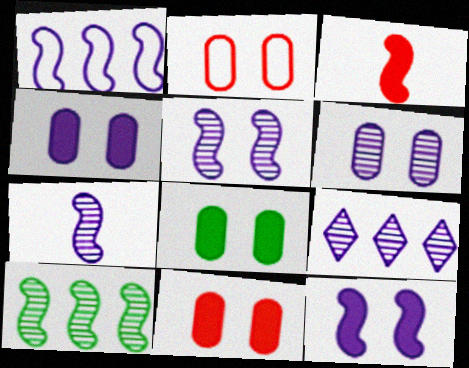[[1, 7, 12], 
[2, 6, 8], 
[4, 8, 11], 
[6, 7, 9]]